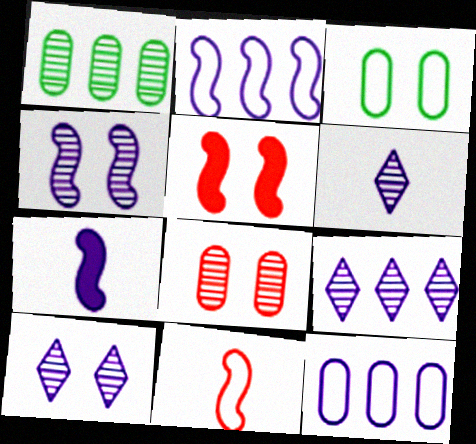[[2, 4, 7], 
[3, 5, 10], 
[6, 9, 10], 
[7, 10, 12]]